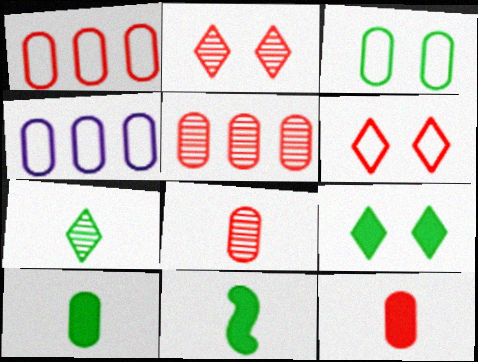[[2, 4, 11]]